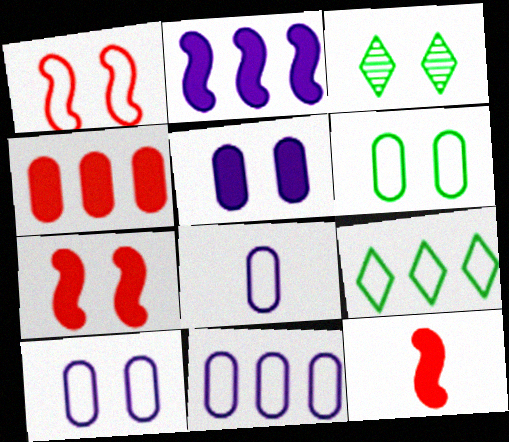[[1, 3, 5], 
[1, 8, 9], 
[3, 7, 10], 
[3, 11, 12], 
[8, 10, 11]]